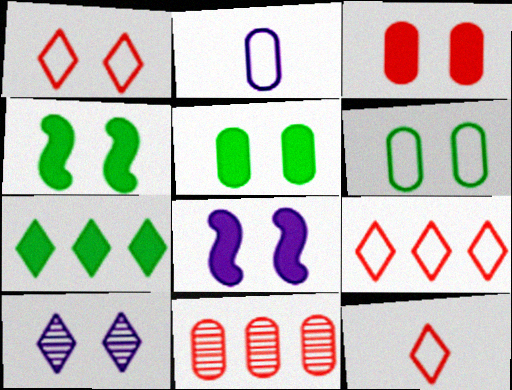[[1, 9, 12], 
[2, 5, 11], 
[7, 10, 12]]